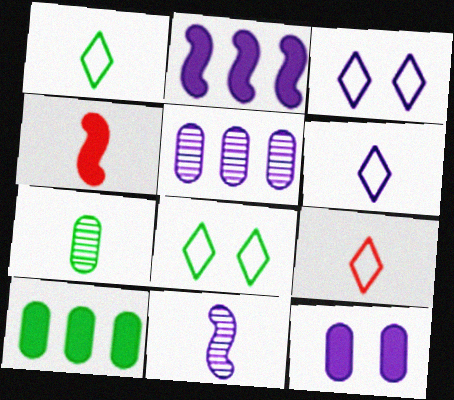[[1, 6, 9], 
[4, 5, 8], 
[4, 6, 7]]